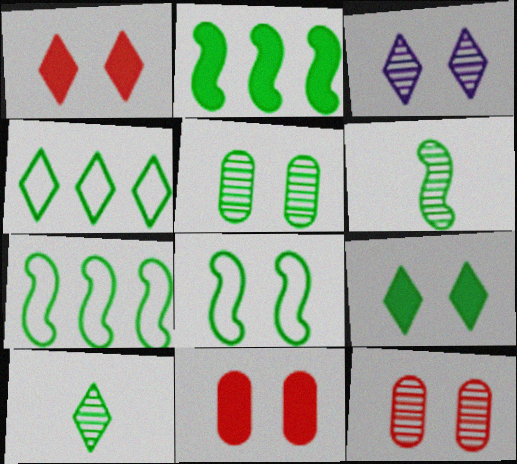[[2, 6, 8], 
[3, 8, 11], 
[4, 9, 10], 
[5, 8, 9]]